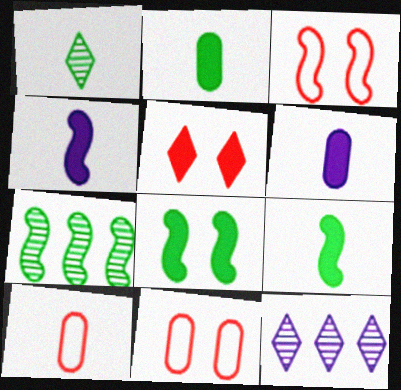[[1, 4, 10], 
[2, 3, 12], 
[3, 4, 7], 
[8, 10, 12], 
[9, 11, 12]]